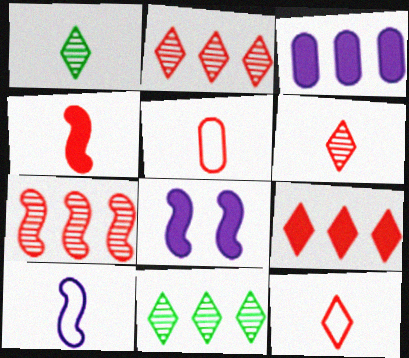[[4, 5, 6], 
[5, 8, 11]]